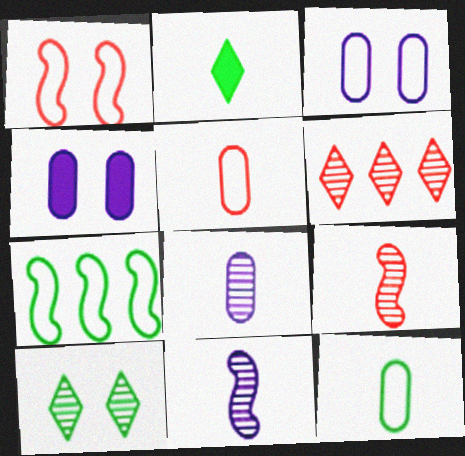[[1, 4, 10], 
[2, 5, 11]]